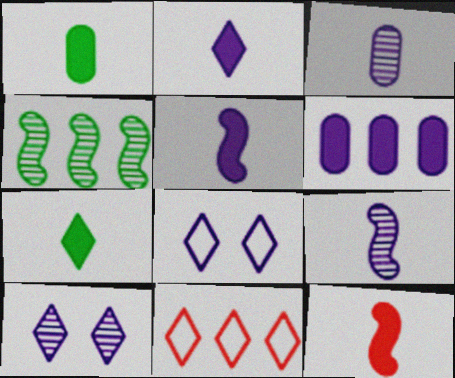[[1, 2, 12], 
[4, 6, 11], 
[6, 8, 9], 
[7, 10, 11]]